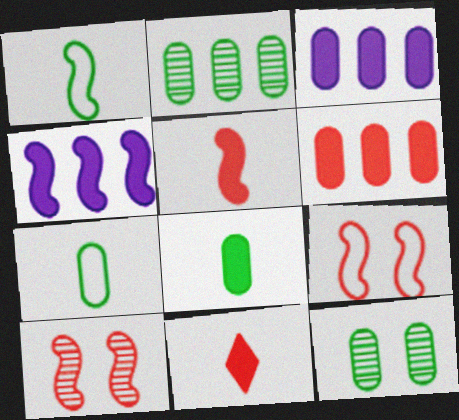[[1, 4, 10]]